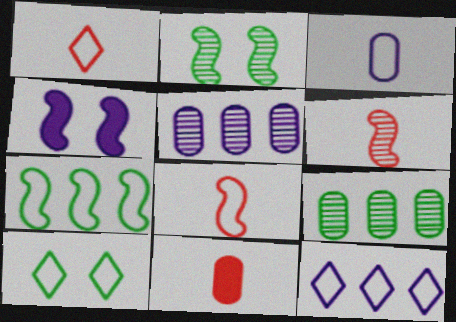[[1, 4, 9], 
[1, 6, 11], 
[1, 10, 12], 
[2, 11, 12], 
[4, 6, 7]]